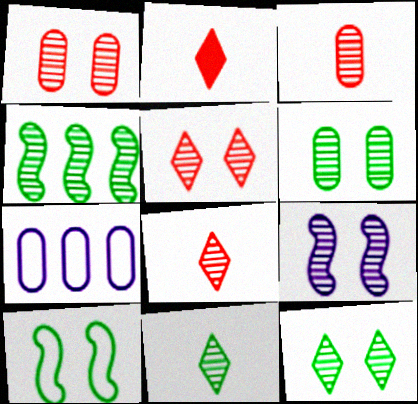[[1, 9, 12], 
[4, 6, 11], 
[5, 6, 9]]